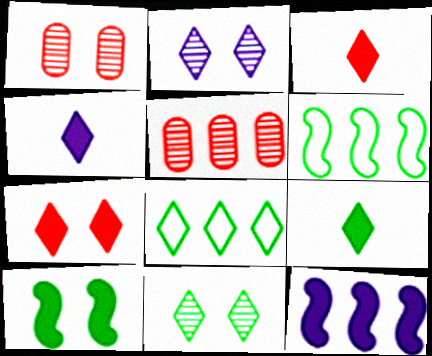[[1, 4, 6], 
[2, 3, 8], 
[3, 4, 9], 
[5, 8, 12], 
[8, 9, 11]]